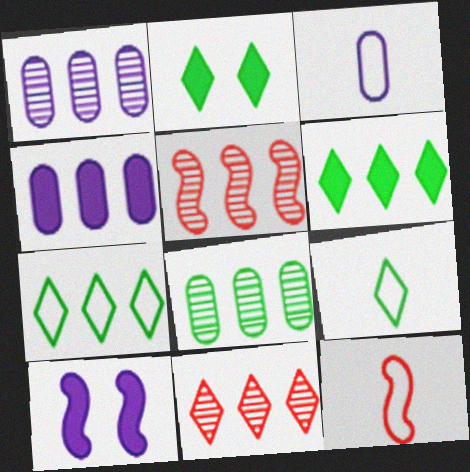[[1, 2, 12], 
[2, 3, 5], 
[3, 9, 12], 
[4, 5, 7]]